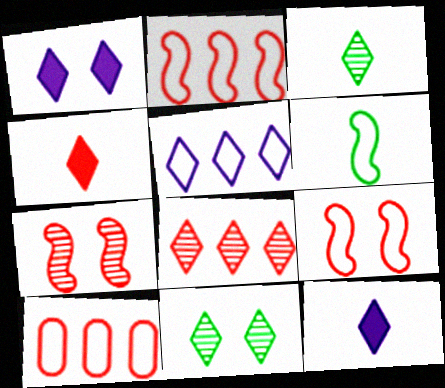[[4, 5, 11], 
[4, 7, 10]]